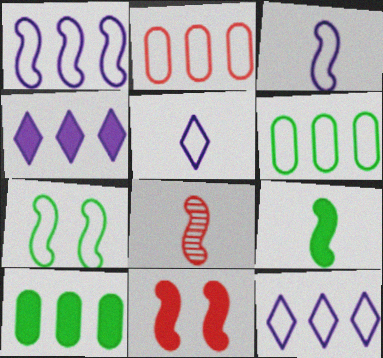[[2, 5, 7], 
[3, 8, 9]]